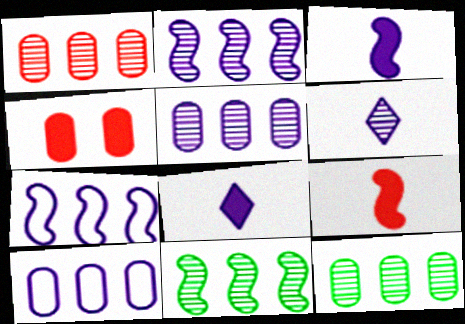[[1, 5, 12]]